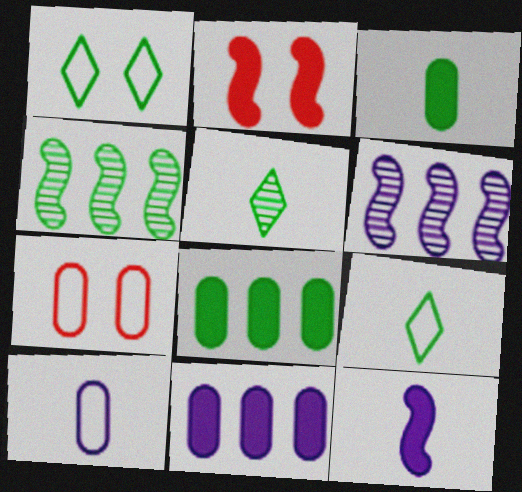[[1, 3, 4]]